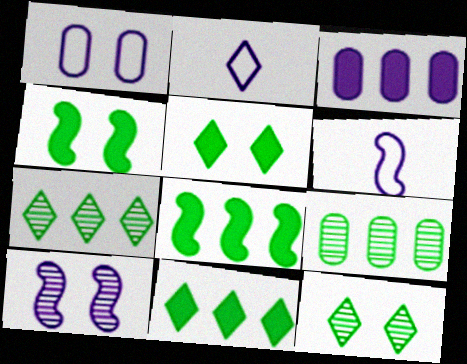[[2, 3, 10]]